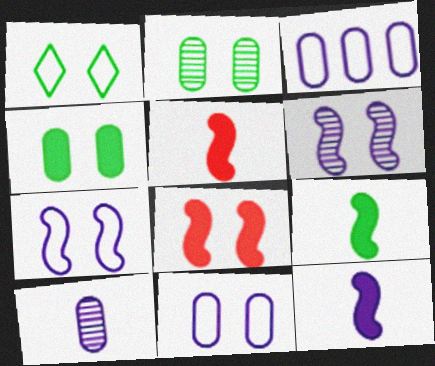[[5, 9, 12]]